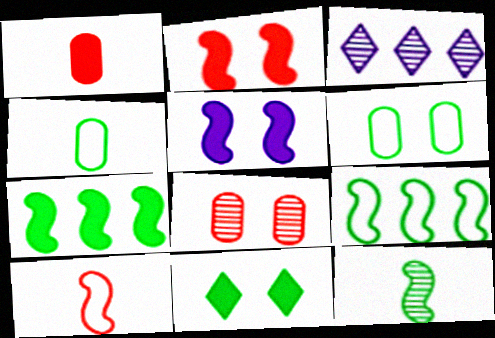[[2, 3, 4], 
[3, 8, 12]]